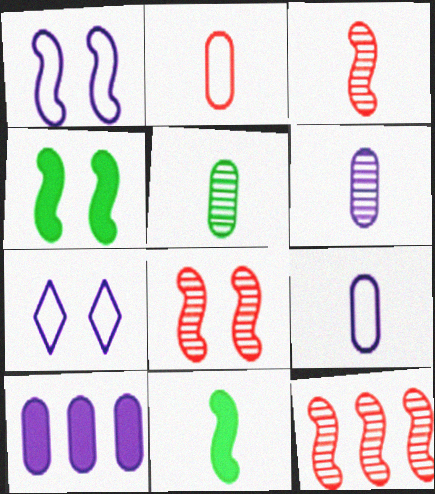[[1, 4, 8], 
[1, 11, 12], 
[3, 8, 12]]